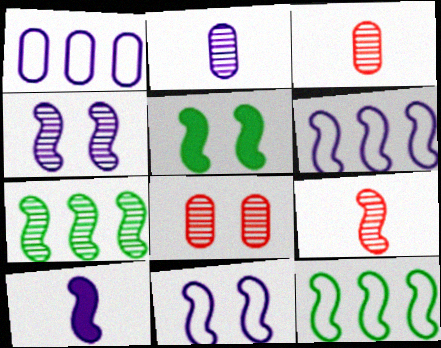[[4, 6, 10], 
[4, 7, 9], 
[5, 6, 9]]